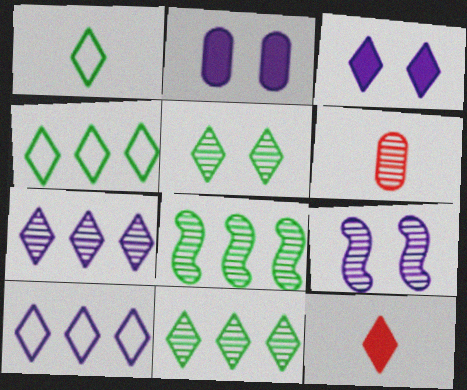[[5, 10, 12], 
[6, 9, 11]]